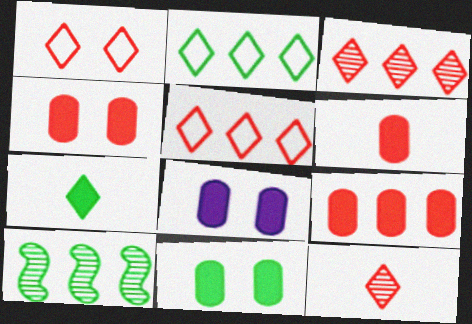[[4, 6, 9], 
[4, 8, 11]]